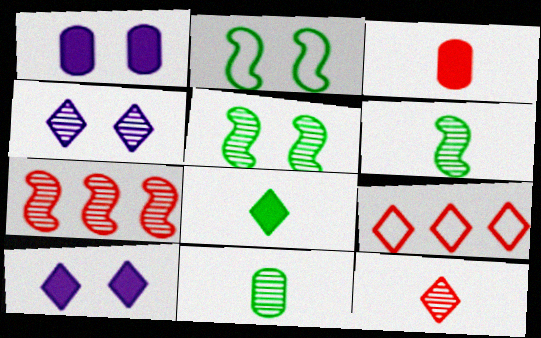[[1, 6, 9], 
[4, 7, 11], 
[4, 8, 9]]